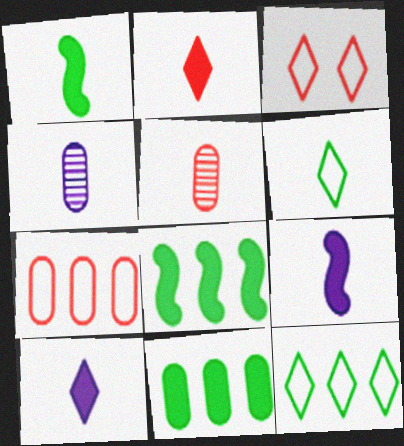[[3, 4, 8], 
[5, 6, 9]]